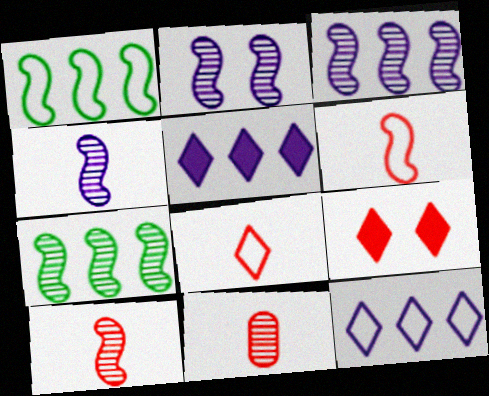[[2, 3, 4], 
[2, 7, 10]]